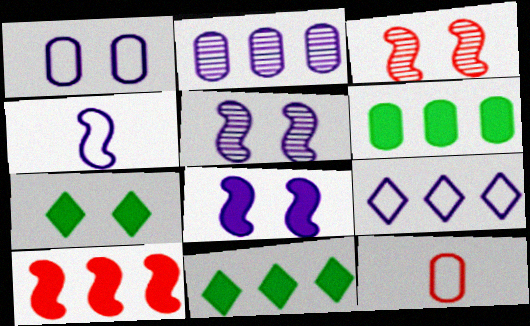[[1, 3, 7], 
[1, 4, 9], 
[5, 11, 12]]